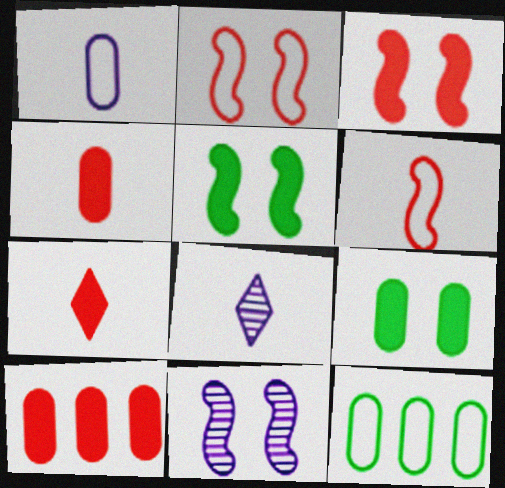[[2, 5, 11], 
[3, 7, 10], 
[3, 8, 12], 
[7, 11, 12]]